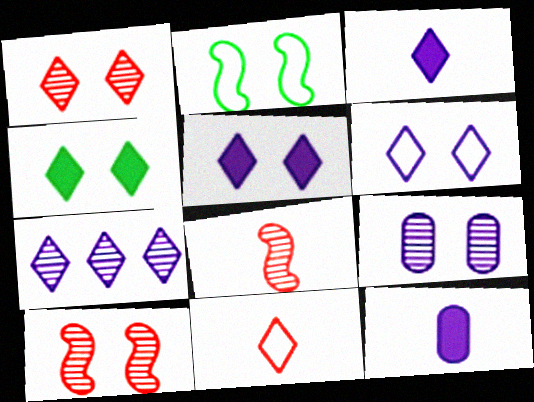[[1, 4, 6], 
[3, 6, 7], 
[4, 7, 11]]